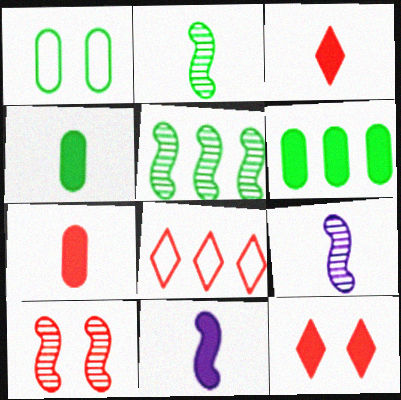[[3, 4, 11], 
[5, 9, 10], 
[6, 11, 12], 
[7, 8, 10]]